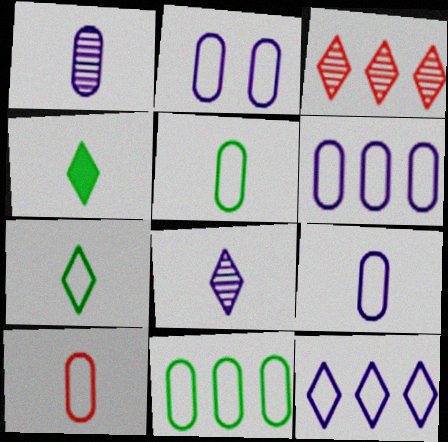[[2, 6, 9], 
[2, 10, 11], 
[5, 9, 10]]